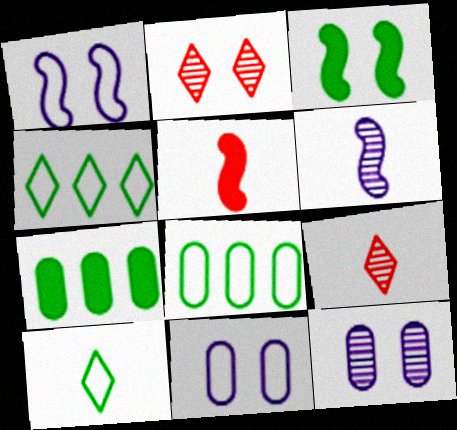[[1, 7, 9], 
[2, 3, 11], 
[4, 5, 12]]